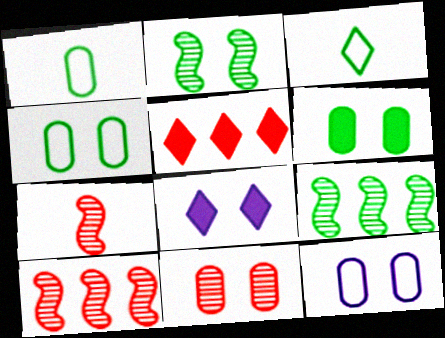[[1, 8, 10], 
[3, 6, 9], 
[6, 11, 12]]